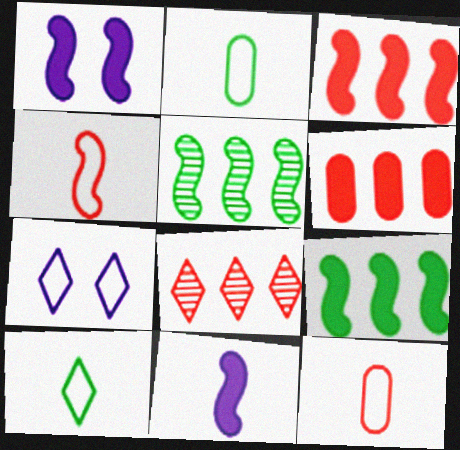[[1, 2, 8], 
[1, 4, 5]]